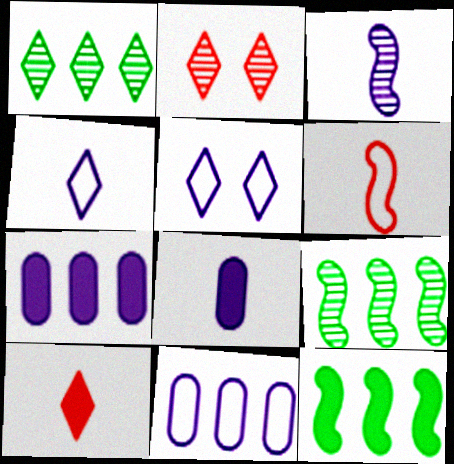[[1, 5, 10], 
[3, 4, 8], 
[3, 5, 7]]